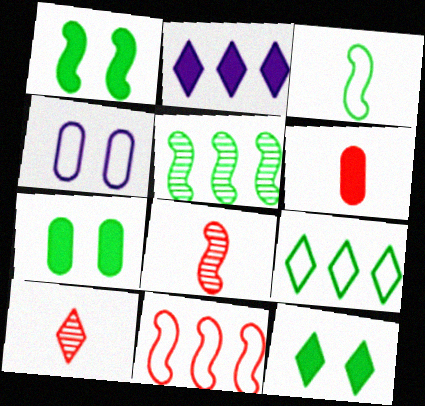[[1, 2, 6], 
[1, 3, 5], 
[1, 7, 12]]